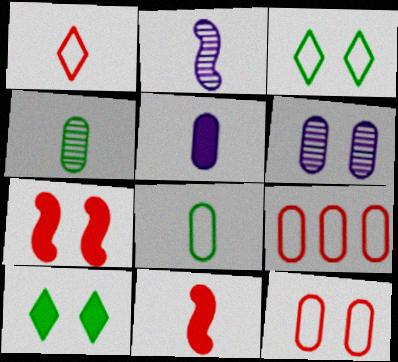[[2, 9, 10], 
[3, 6, 7]]